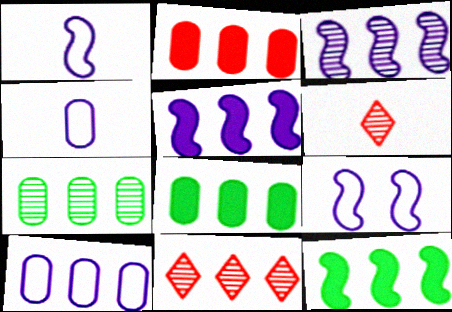[[2, 7, 10], 
[3, 7, 11], 
[6, 8, 9], 
[10, 11, 12]]